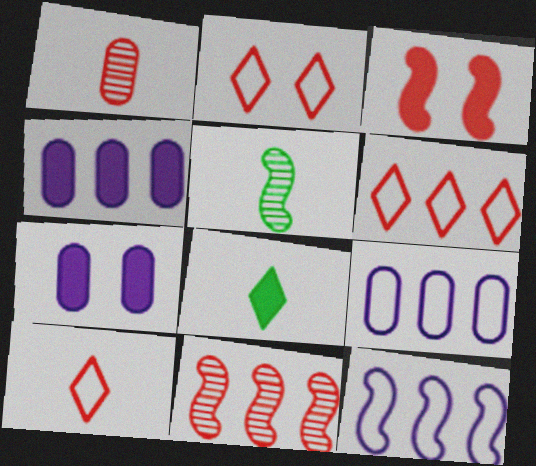[[1, 3, 6], 
[2, 4, 5], 
[2, 6, 10], 
[3, 4, 8], 
[3, 5, 12], 
[5, 6, 7]]